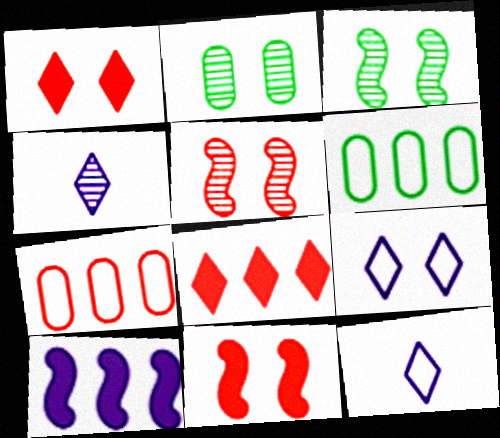[[2, 9, 11], 
[4, 6, 11]]